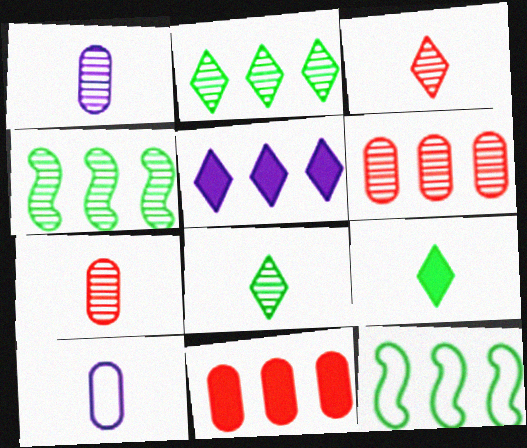[[5, 6, 12]]